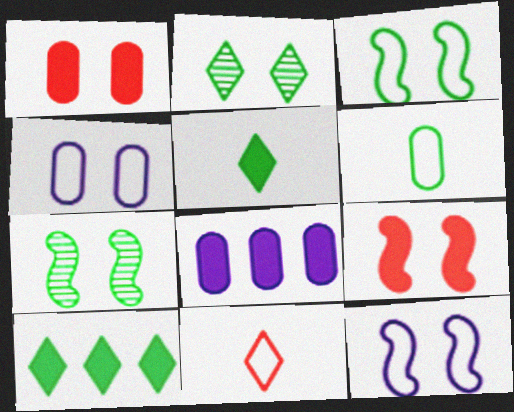[[1, 2, 12], 
[2, 4, 9], 
[5, 8, 9], 
[6, 7, 10], 
[7, 8, 11], 
[7, 9, 12]]